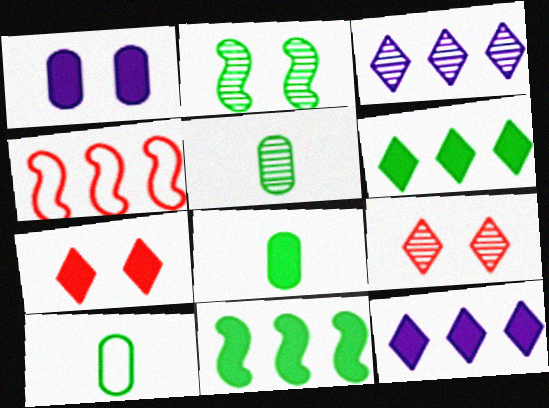[[2, 6, 10], 
[5, 8, 10]]